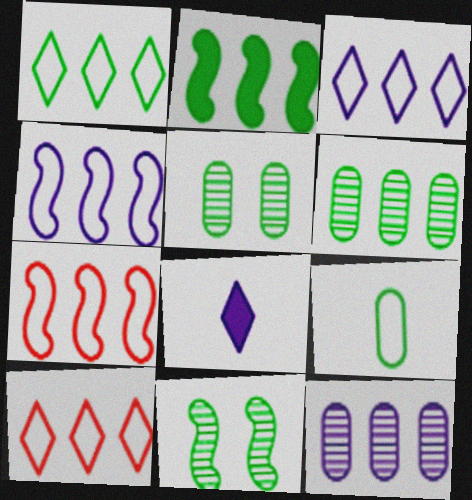[[1, 2, 6], 
[1, 3, 10], 
[2, 10, 12], 
[5, 7, 8]]